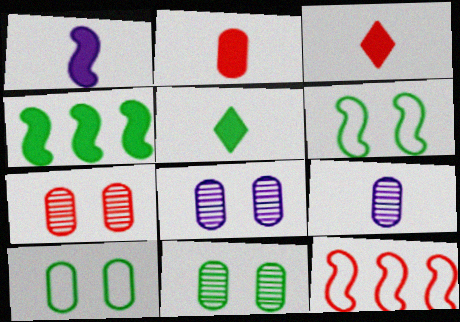[[1, 2, 5], 
[3, 7, 12], 
[5, 8, 12], 
[7, 8, 11]]